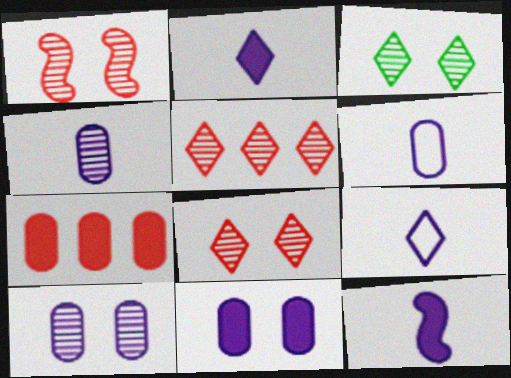[[1, 3, 10], 
[4, 9, 12]]